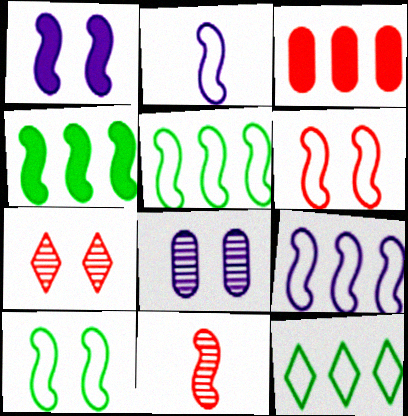[[1, 5, 11], 
[2, 5, 6]]